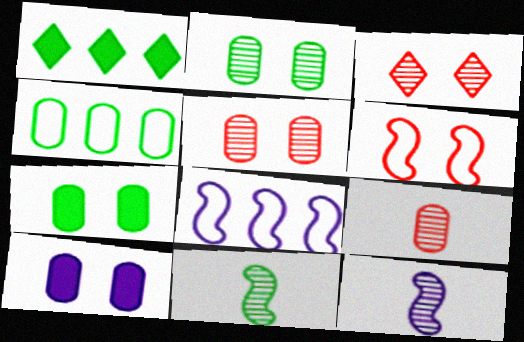[[4, 9, 10]]